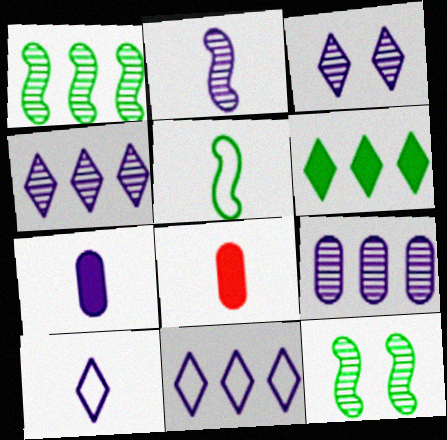[[2, 3, 9], 
[2, 7, 10], 
[8, 11, 12]]